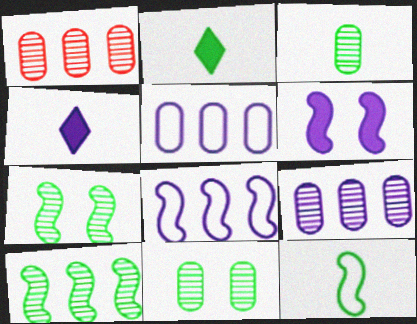[[2, 3, 12]]